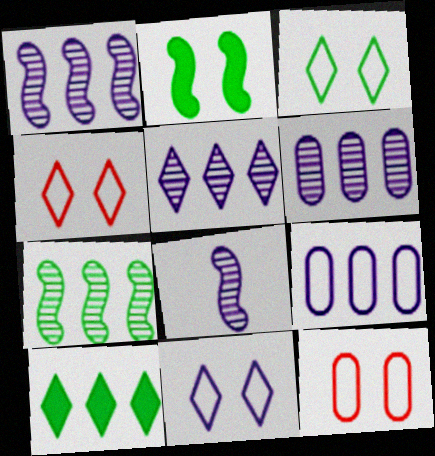[[1, 5, 6], 
[3, 4, 11], 
[8, 10, 12]]